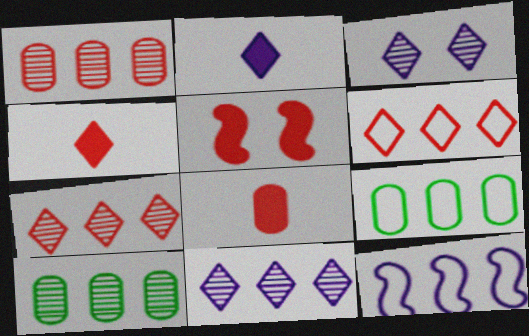[[6, 9, 12]]